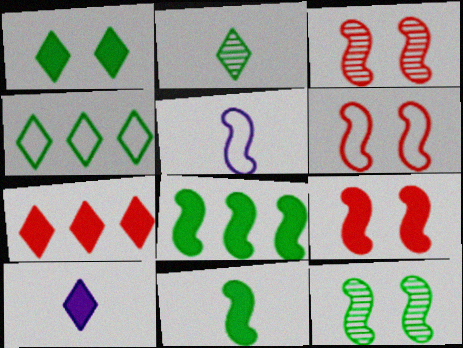[[1, 2, 4], 
[1, 7, 10], 
[3, 5, 8], 
[3, 6, 9]]